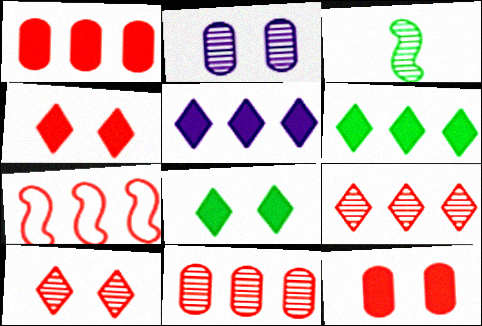[[1, 7, 9], 
[2, 3, 9]]